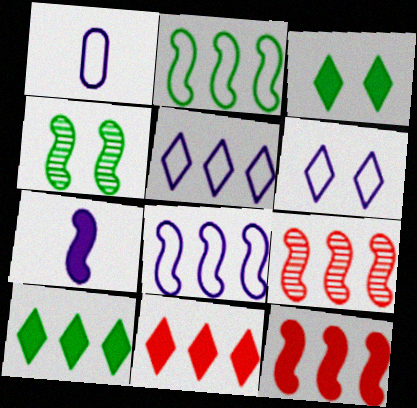[[1, 3, 9], 
[1, 4, 11], 
[1, 6, 8]]